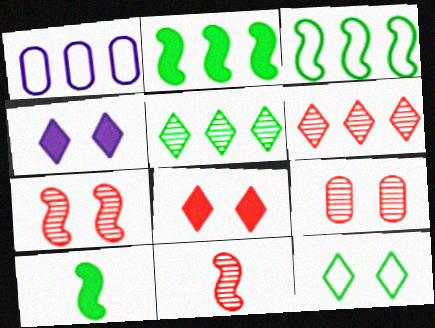[[1, 2, 6], 
[6, 9, 11]]